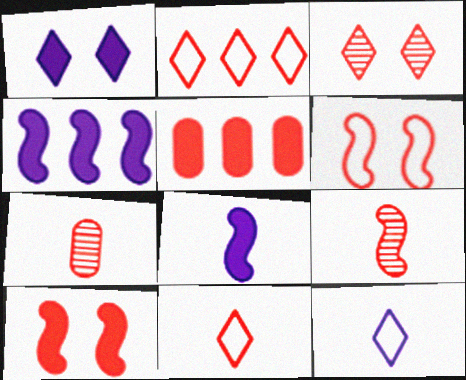[[2, 7, 10]]